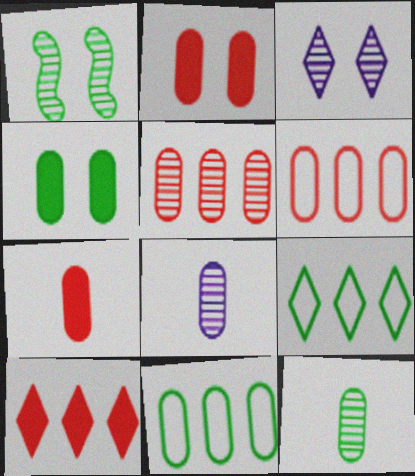[[2, 8, 11], 
[4, 6, 8], 
[4, 11, 12]]